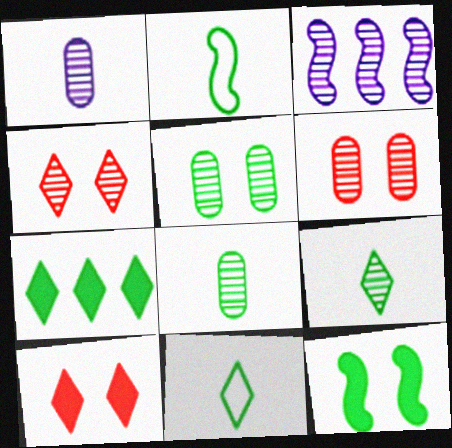[[2, 5, 7], 
[3, 4, 8], 
[3, 6, 9]]